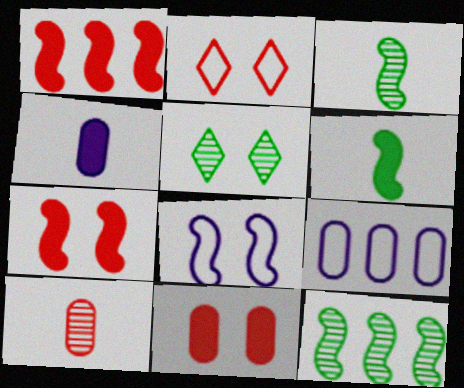[[1, 2, 10], 
[1, 3, 8], 
[2, 4, 12], 
[5, 8, 11]]